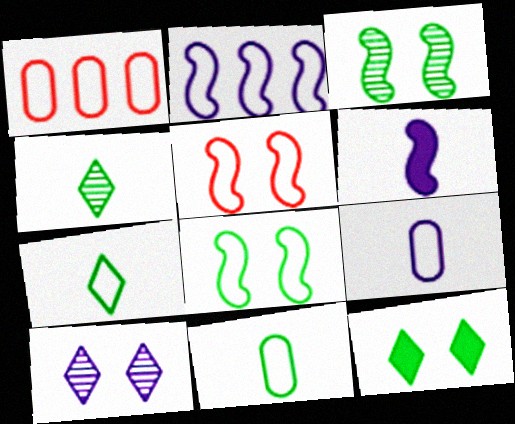[]